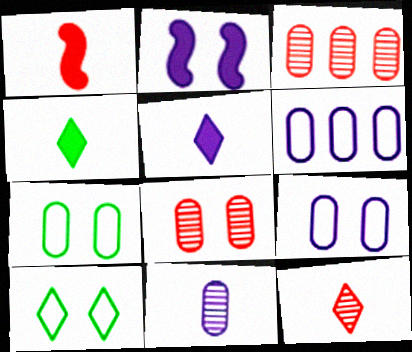[[2, 8, 10]]